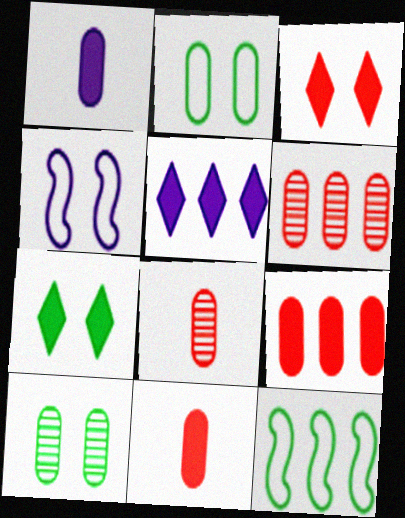[[1, 2, 6], 
[3, 4, 10], 
[5, 6, 12]]